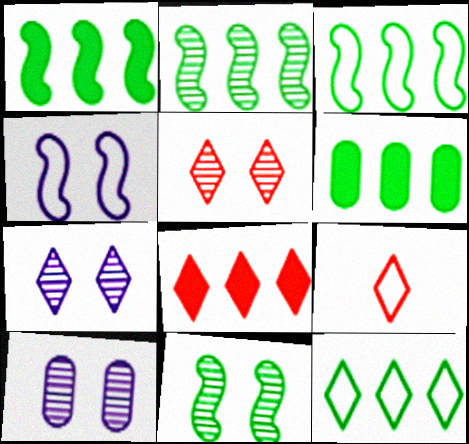[[1, 2, 3], 
[1, 9, 10], 
[2, 6, 12], 
[5, 8, 9], 
[5, 10, 11]]